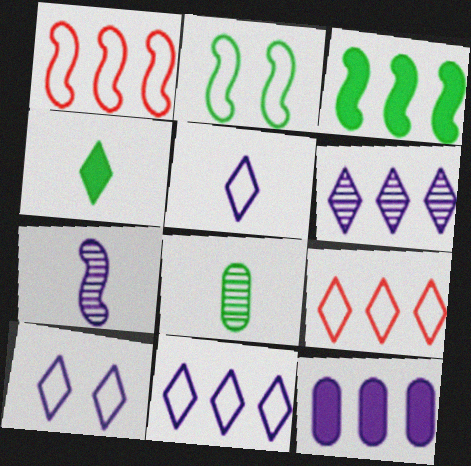[[5, 10, 11], 
[7, 10, 12]]